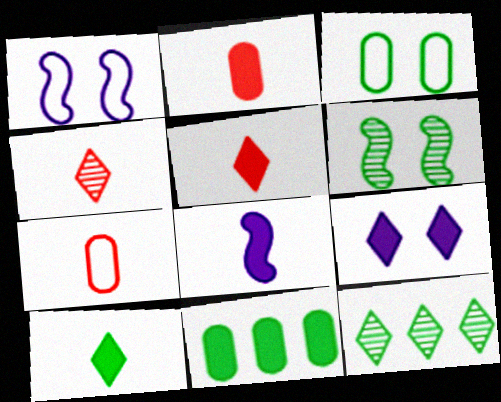[[1, 2, 12], 
[1, 4, 11], 
[2, 8, 10]]